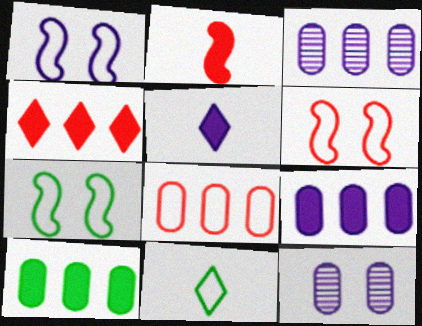[[1, 3, 5], 
[1, 6, 7], 
[1, 8, 11], 
[3, 8, 10]]